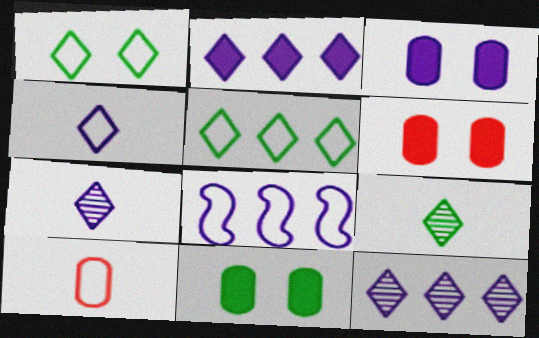[[1, 8, 10], 
[3, 6, 11], 
[3, 7, 8], 
[6, 8, 9]]